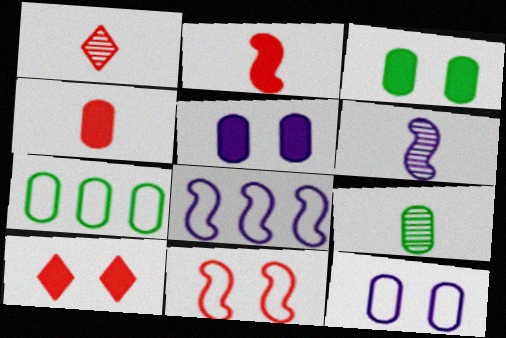[[1, 3, 8], 
[1, 6, 9], 
[3, 7, 9], 
[6, 7, 10], 
[8, 9, 10]]